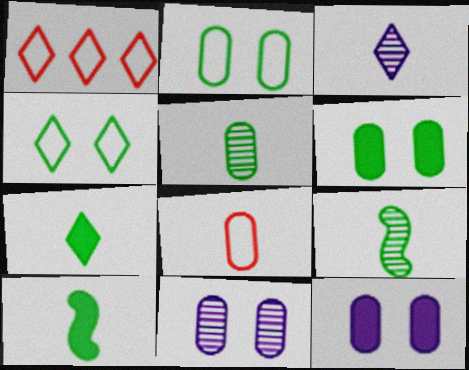[[1, 9, 12], 
[1, 10, 11], 
[3, 8, 10]]